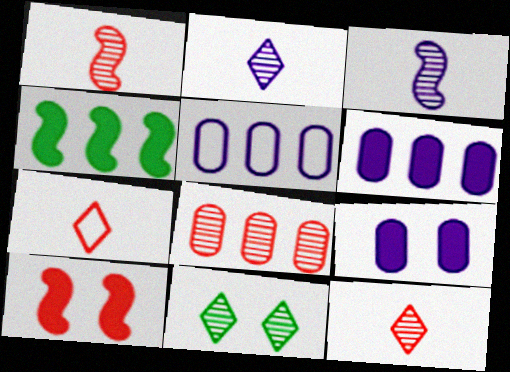[[3, 8, 11], 
[7, 8, 10]]